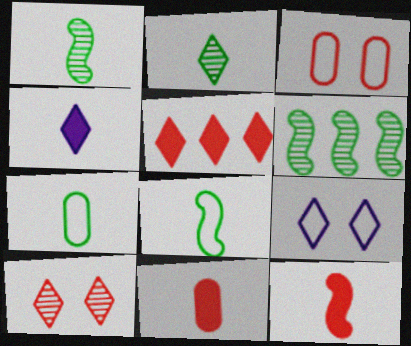[[2, 5, 9], 
[3, 4, 6], 
[6, 9, 11]]